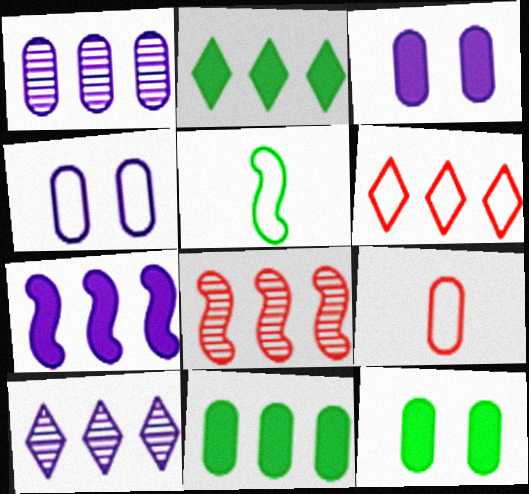[[1, 9, 12], 
[2, 6, 10], 
[4, 5, 6]]